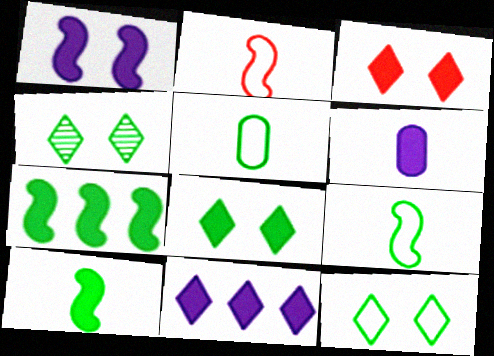[[1, 6, 11], 
[3, 6, 7], 
[4, 5, 7], 
[4, 8, 12]]